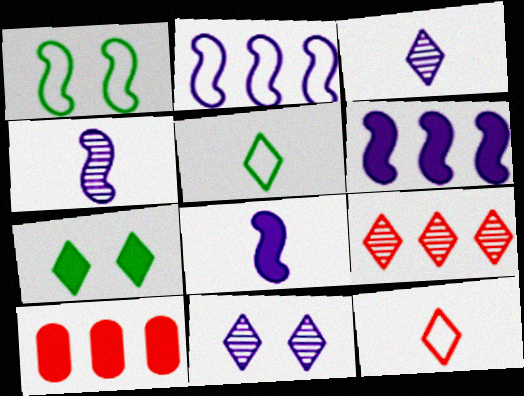[[1, 3, 10], 
[7, 8, 10]]